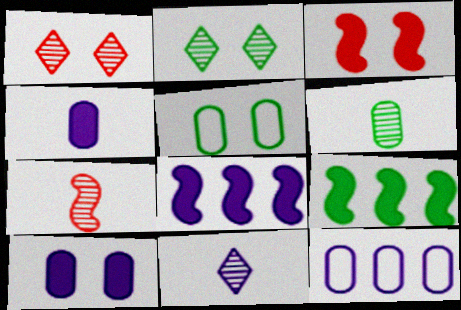[[6, 7, 11]]